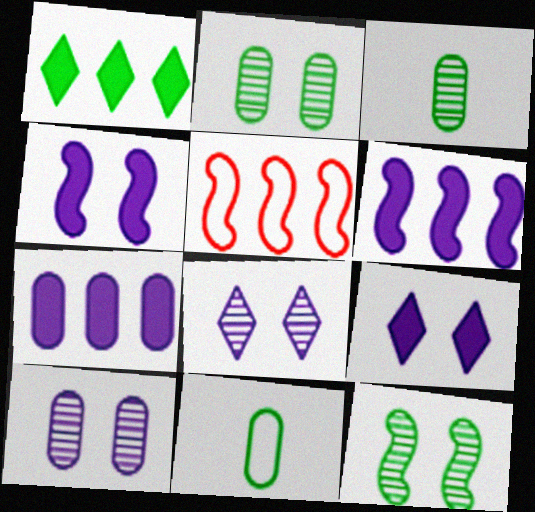[[1, 11, 12], 
[3, 5, 9]]